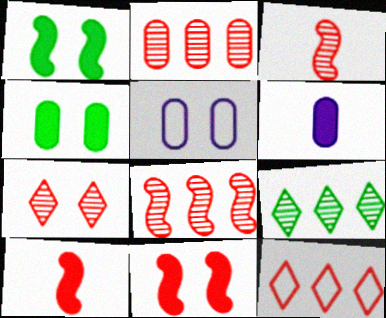[[1, 5, 7], 
[2, 3, 7], 
[5, 9, 10]]